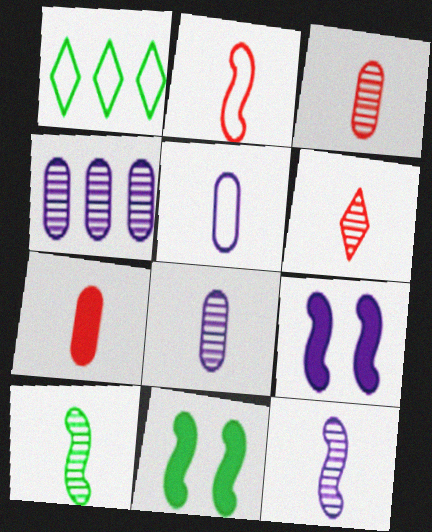[[1, 3, 9], 
[2, 6, 7], 
[6, 8, 10]]